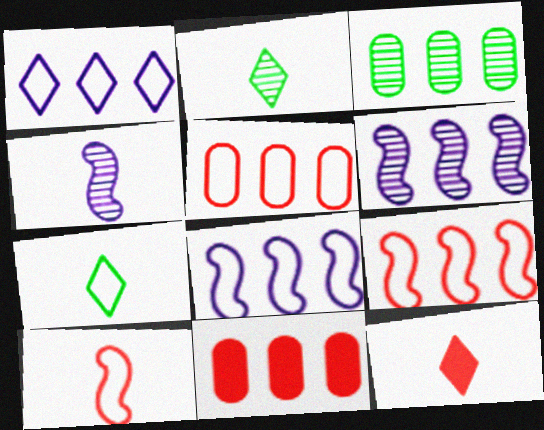[]